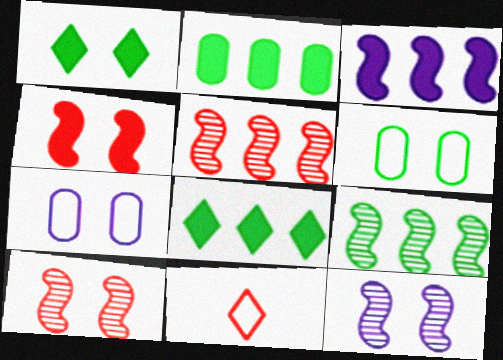[[1, 7, 10], 
[2, 11, 12]]